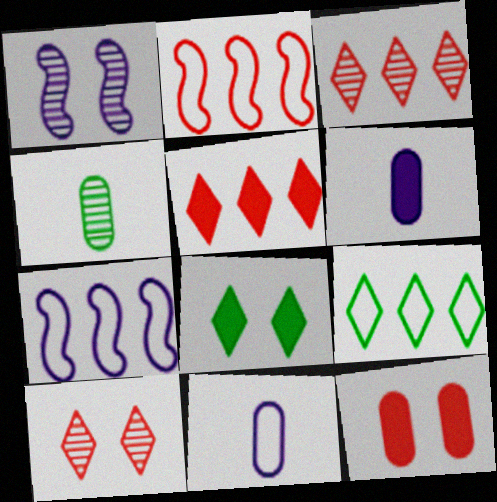[[1, 3, 4]]